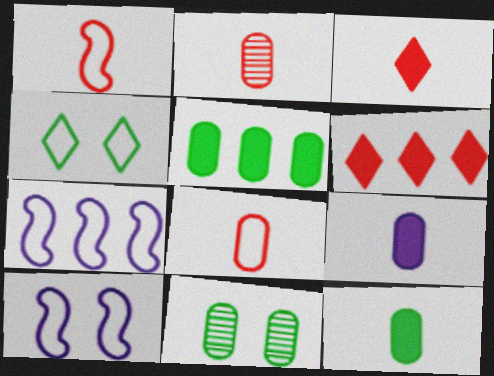[[1, 2, 3], 
[3, 7, 11], 
[4, 7, 8]]